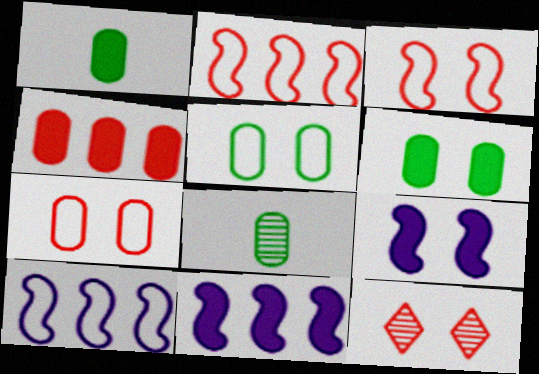[[1, 10, 12], 
[5, 9, 12]]